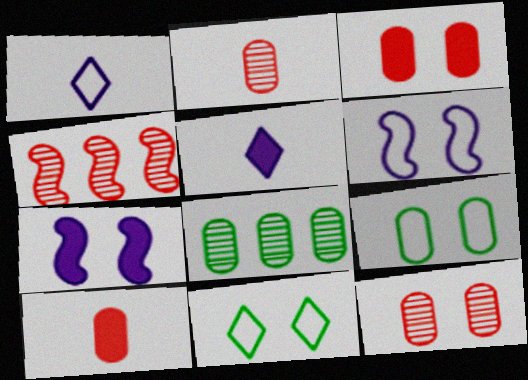[[4, 5, 9], 
[7, 11, 12]]